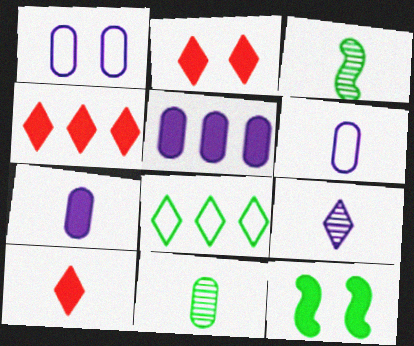[[1, 3, 4], 
[2, 4, 10], 
[2, 8, 9], 
[3, 6, 10], 
[4, 7, 12], 
[5, 10, 12], 
[8, 11, 12]]